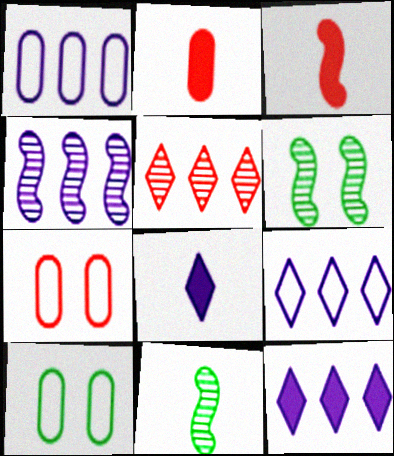[[1, 4, 12], 
[2, 6, 9], 
[3, 5, 7], 
[7, 11, 12]]